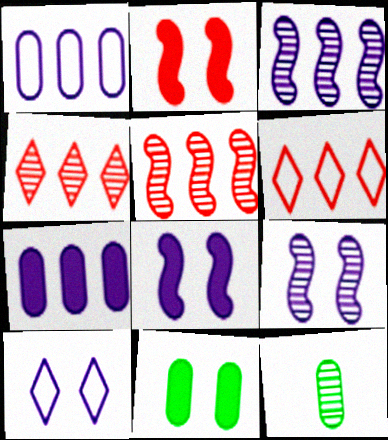[[4, 9, 12], 
[6, 8, 12]]